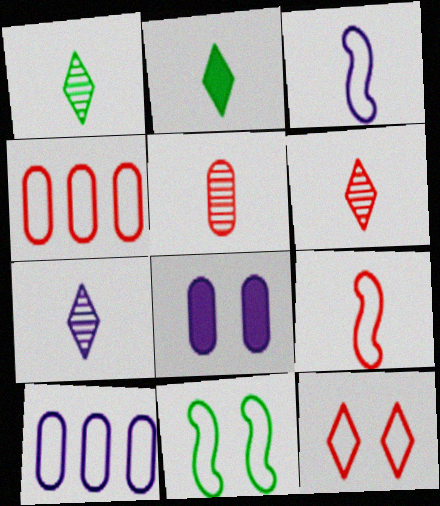[[1, 6, 7], 
[2, 3, 5], 
[4, 9, 12]]